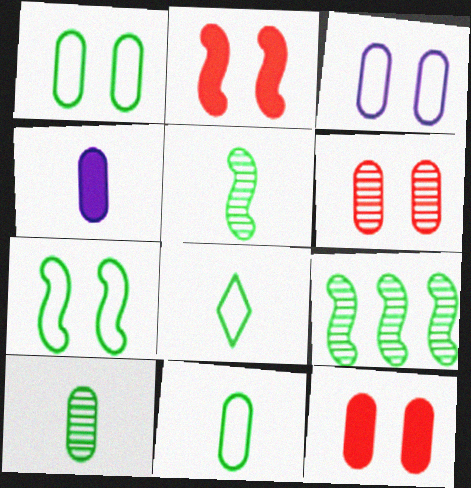[]